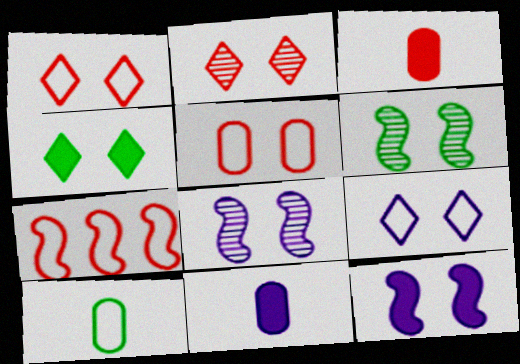[[2, 3, 7], 
[2, 4, 9], 
[4, 5, 8], 
[7, 9, 10]]